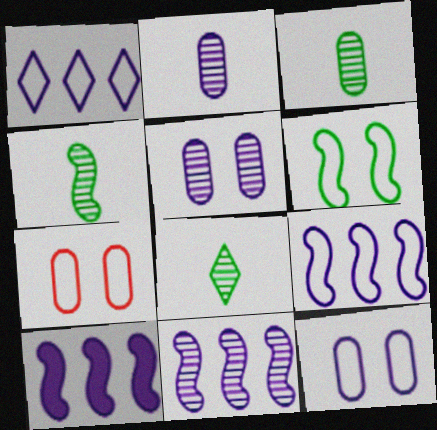[[3, 4, 8], 
[7, 8, 10], 
[9, 10, 11]]